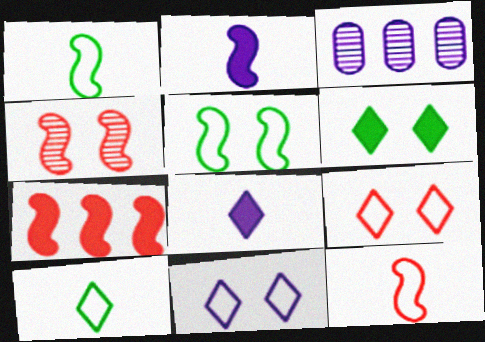[[2, 3, 11], 
[3, 6, 12], 
[4, 7, 12]]